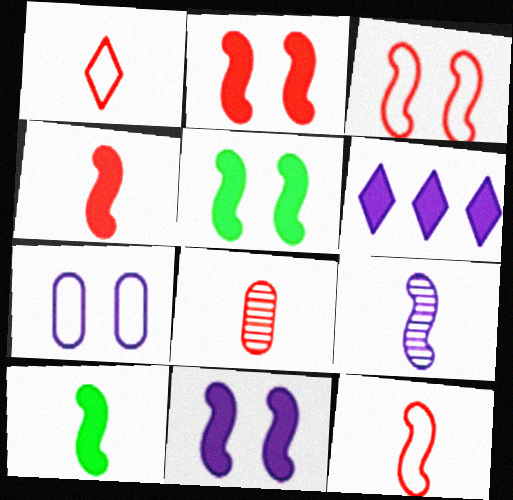[[1, 4, 8], 
[2, 5, 11], 
[6, 7, 9], 
[9, 10, 12]]